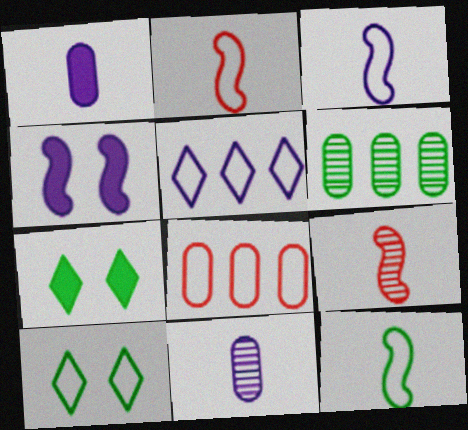[[2, 3, 12], 
[3, 8, 10], 
[4, 5, 11], 
[6, 7, 12]]